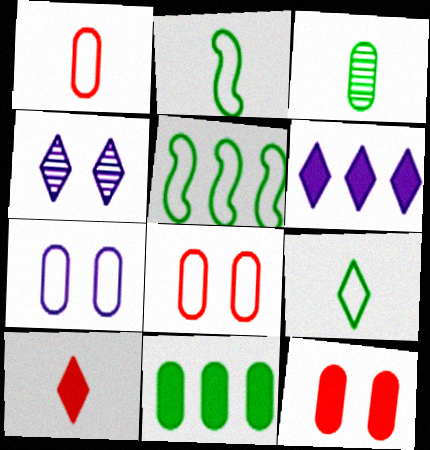[]